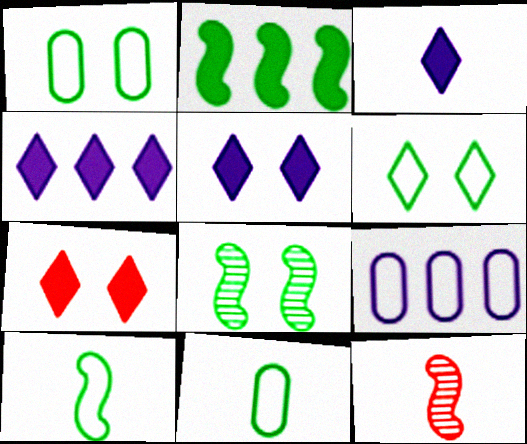[[1, 4, 12], 
[2, 8, 10], 
[3, 4, 5], 
[3, 11, 12]]